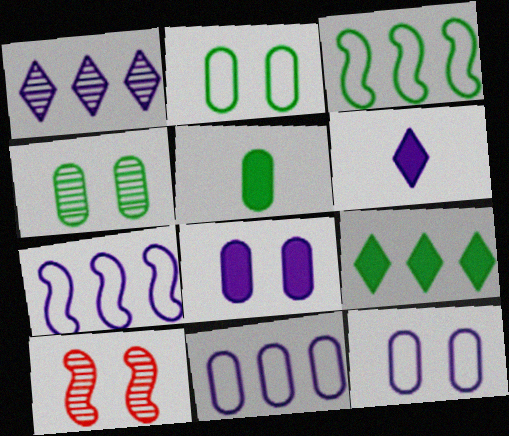[]